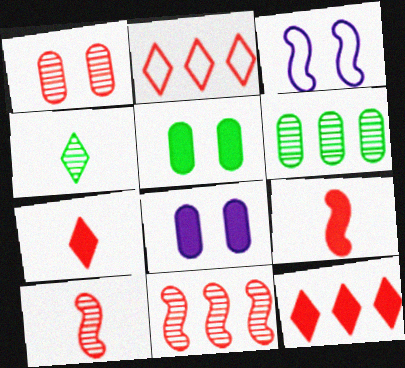[[1, 2, 9], 
[3, 6, 7]]